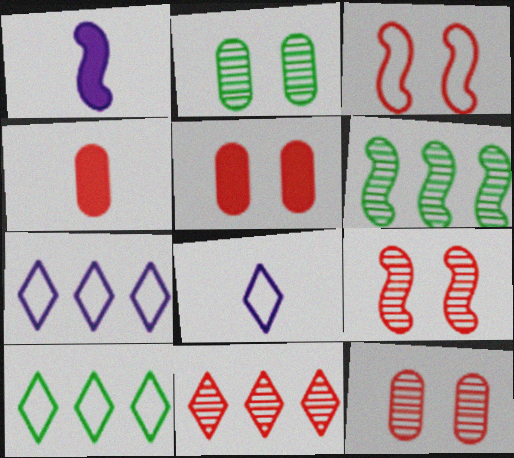[[1, 3, 6], 
[1, 10, 12], 
[3, 4, 11], 
[5, 6, 8]]